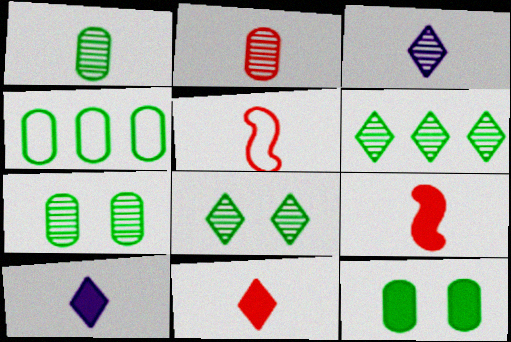[[1, 4, 12], 
[1, 5, 10], 
[2, 5, 11]]